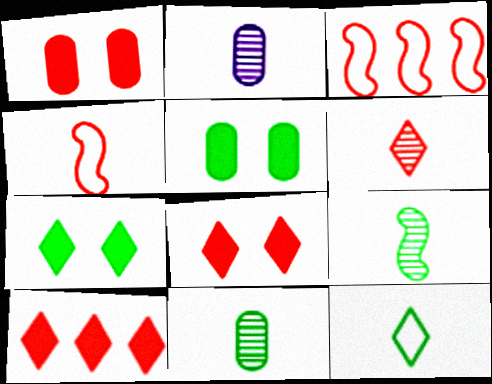[[1, 3, 6], 
[2, 3, 7], 
[2, 6, 9]]